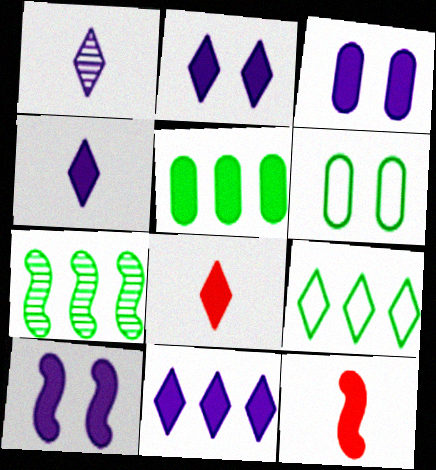[[2, 3, 10], 
[2, 4, 11], 
[2, 5, 12], 
[5, 7, 9], 
[5, 8, 10]]